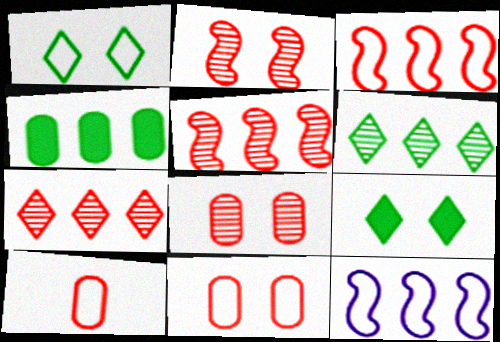[[1, 10, 12], 
[4, 7, 12]]